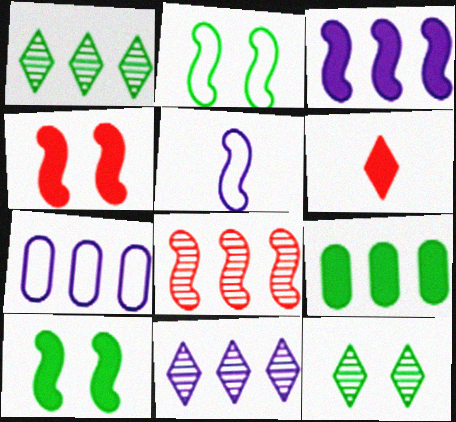[[3, 7, 11], 
[5, 8, 10]]